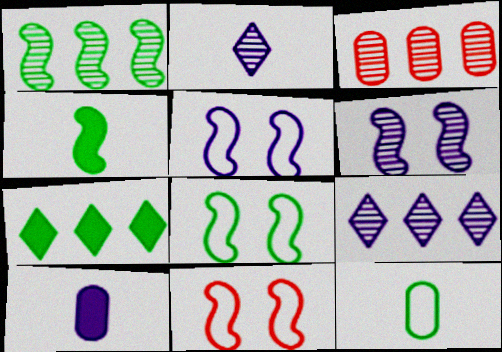[[1, 3, 9], 
[1, 4, 8], 
[5, 8, 11], 
[5, 9, 10]]